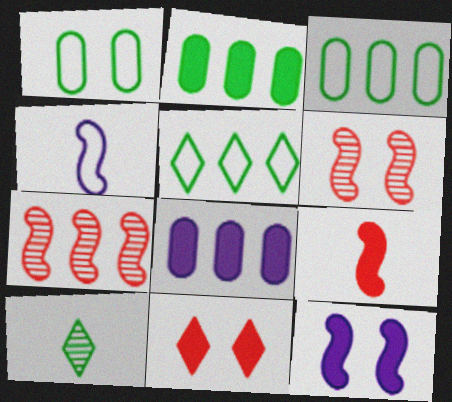[[5, 7, 8]]